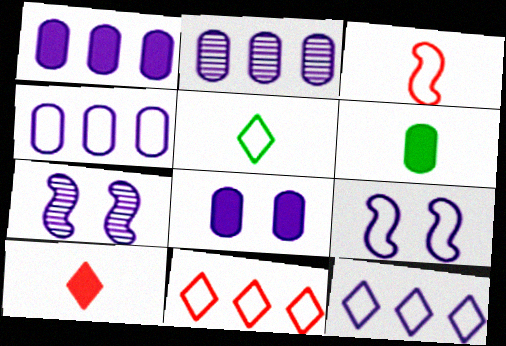[[1, 2, 4], 
[6, 7, 11]]